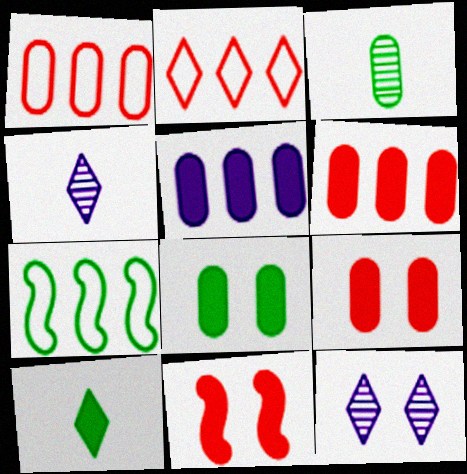[[2, 10, 12], 
[4, 7, 9], 
[5, 10, 11]]